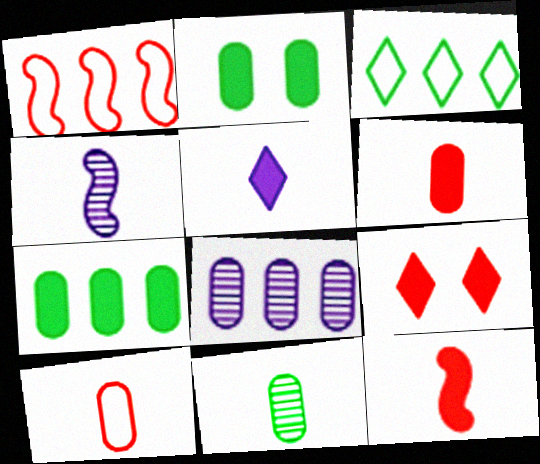[[2, 8, 10]]